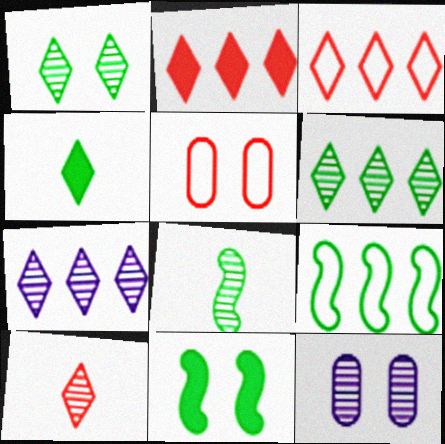[[1, 7, 10], 
[8, 9, 11]]